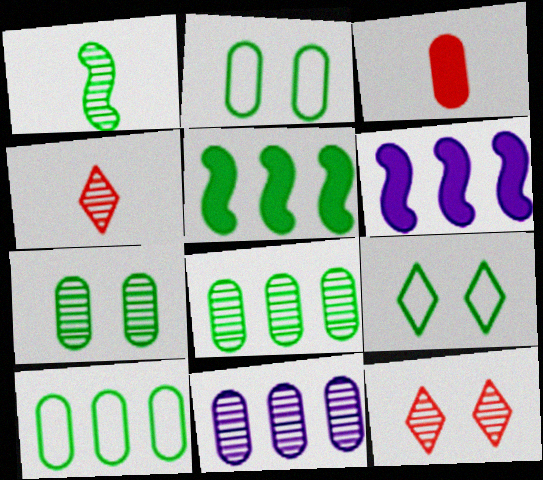[[1, 11, 12], 
[2, 3, 11], 
[2, 4, 6]]